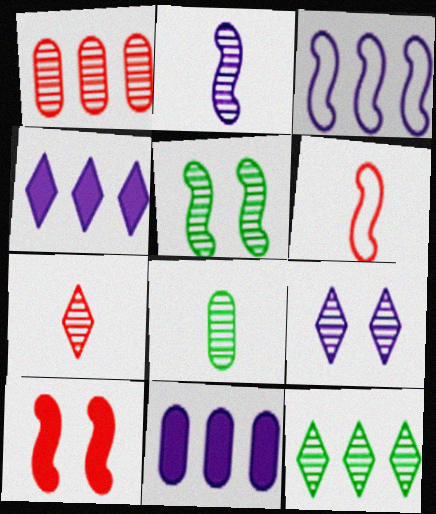[[2, 7, 8], 
[5, 8, 12], 
[7, 9, 12]]